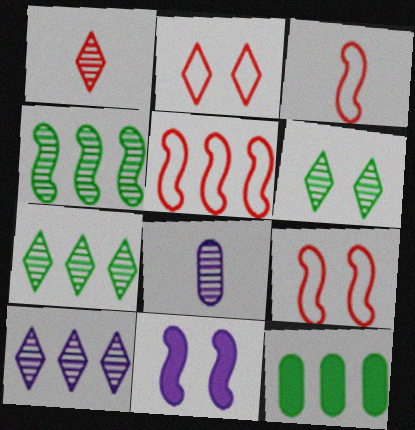[[1, 6, 10], 
[3, 4, 11], 
[3, 5, 9], 
[5, 10, 12]]